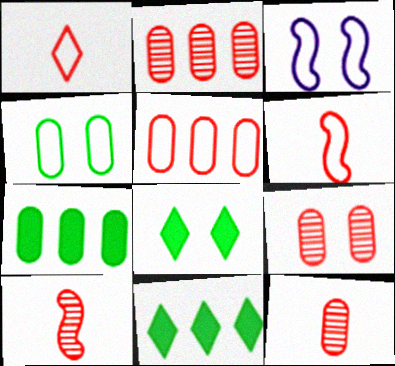[[2, 9, 12], 
[3, 8, 9], 
[3, 11, 12]]